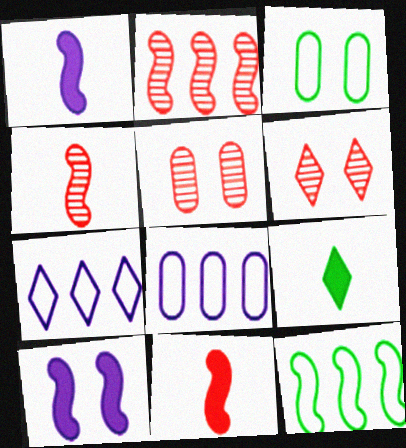[[3, 6, 10], 
[4, 10, 12], 
[6, 7, 9]]